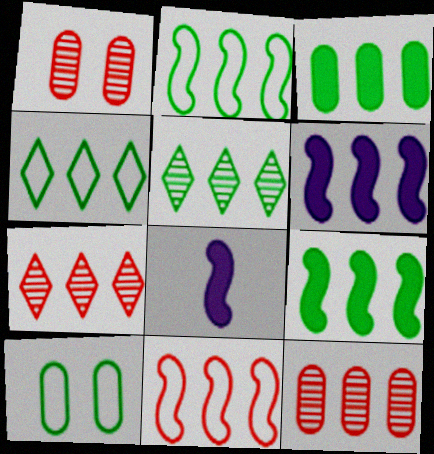[[1, 4, 8], 
[2, 3, 5], 
[4, 6, 12], 
[7, 8, 10]]